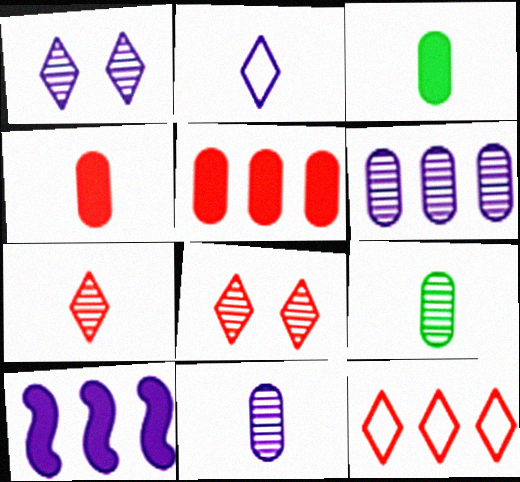[]